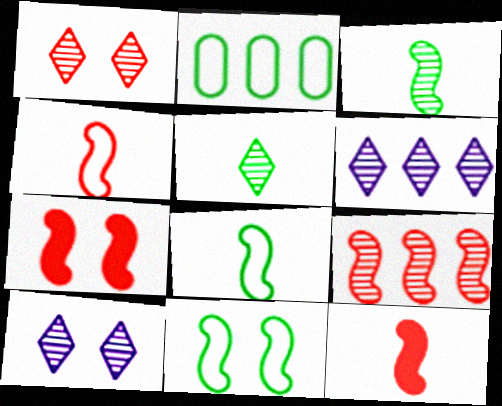[[1, 5, 6], 
[2, 10, 12], 
[4, 7, 9]]